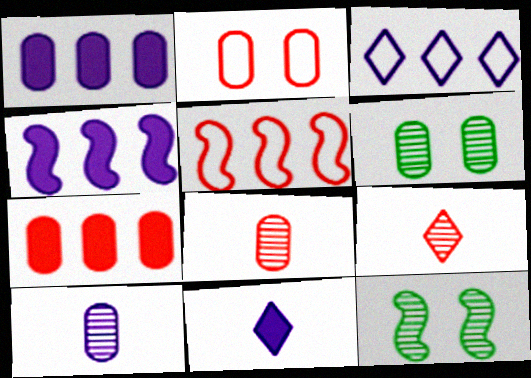[[2, 7, 8], 
[5, 6, 11]]